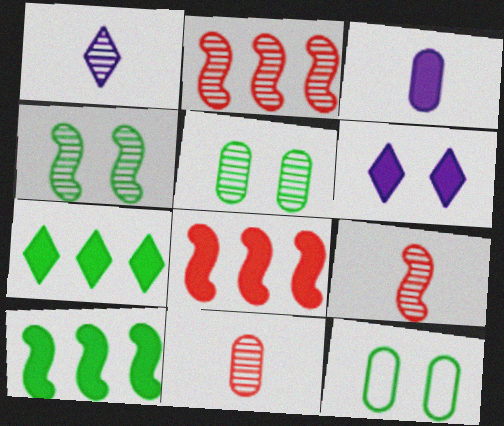[[1, 2, 5], 
[1, 8, 12]]